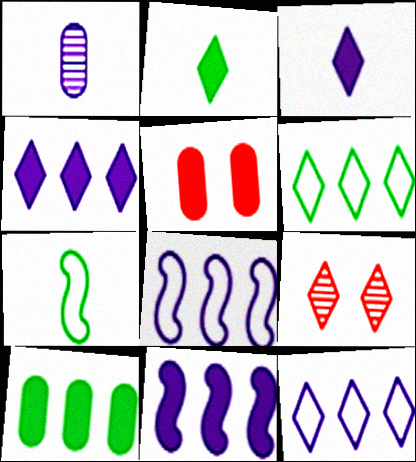[[2, 5, 11], 
[2, 9, 12], 
[3, 6, 9]]